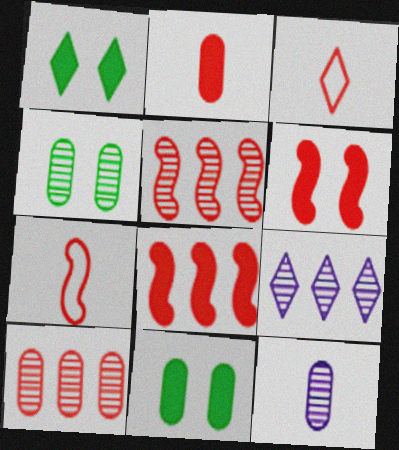[[1, 3, 9], 
[3, 6, 10], 
[4, 10, 12], 
[5, 6, 7], 
[7, 9, 11]]